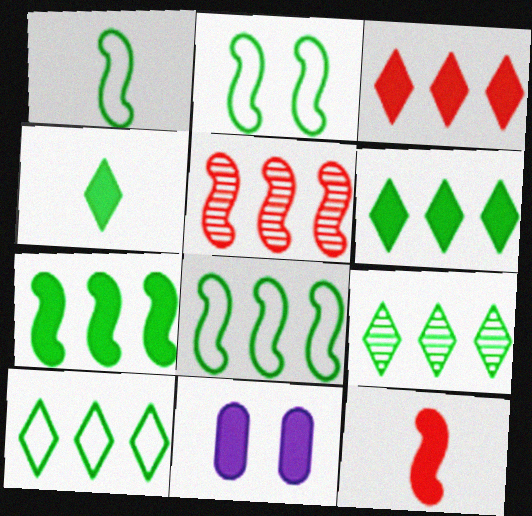[[1, 2, 8], 
[6, 9, 10], 
[6, 11, 12]]